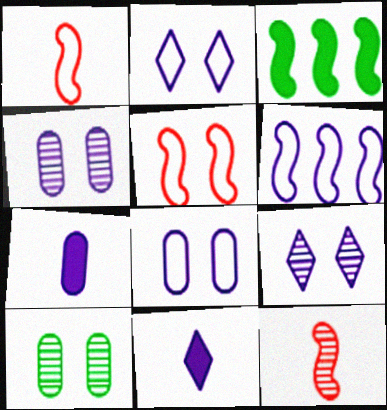[[4, 6, 11], 
[6, 7, 9]]